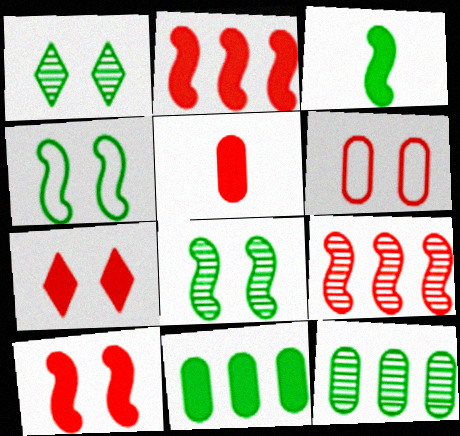[[2, 5, 7]]